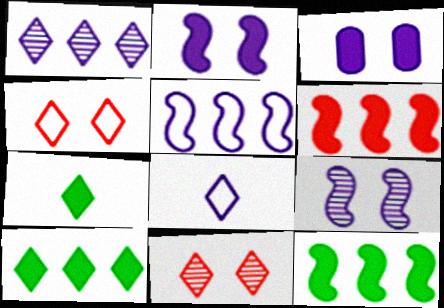[[1, 4, 7], 
[3, 6, 7], 
[8, 10, 11]]